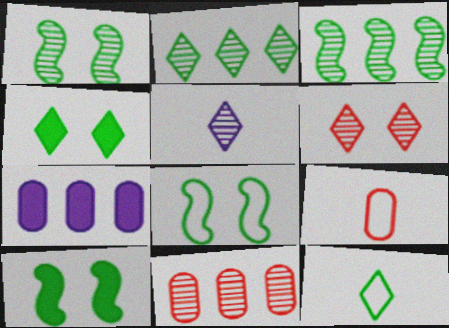[[1, 5, 11], 
[1, 8, 10], 
[2, 4, 12], 
[2, 5, 6]]